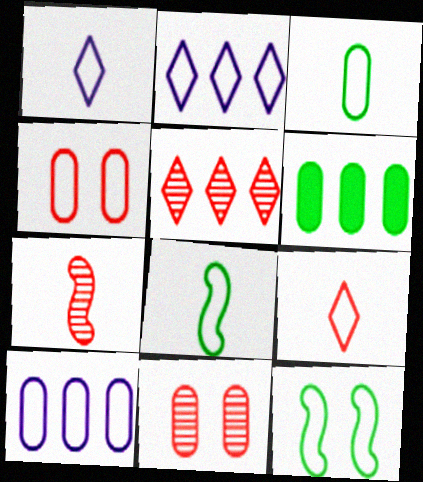[[2, 4, 8], 
[3, 4, 10], 
[5, 7, 11], 
[9, 10, 12]]